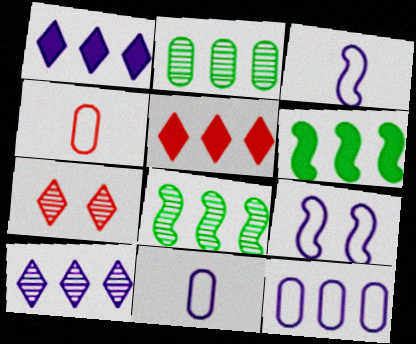[[5, 8, 12], 
[6, 7, 11]]